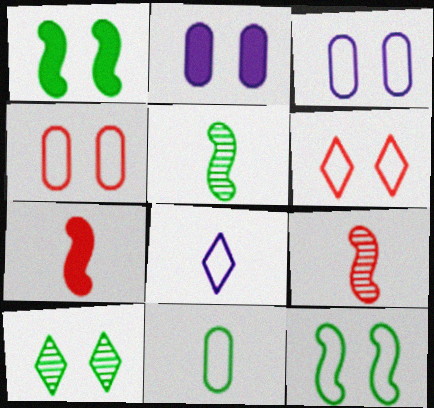[[3, 6, 12]]